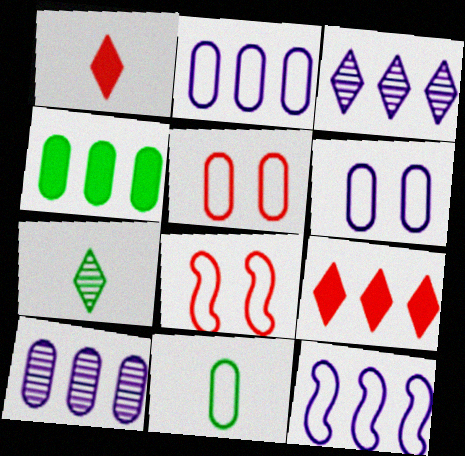[[2, 5, 11]]